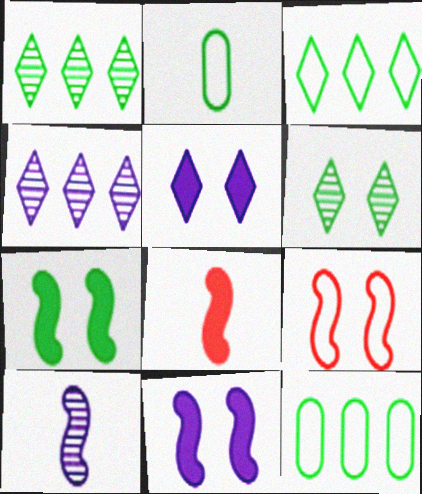[[1, 2, 7]]